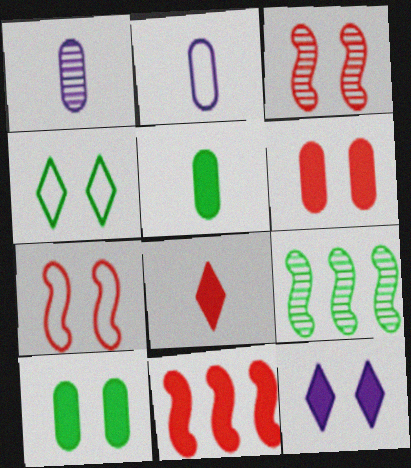[[1, 4, 11], 
[4, 5, 9], 
[5, 11, 12], 
[6, 8, 11]]